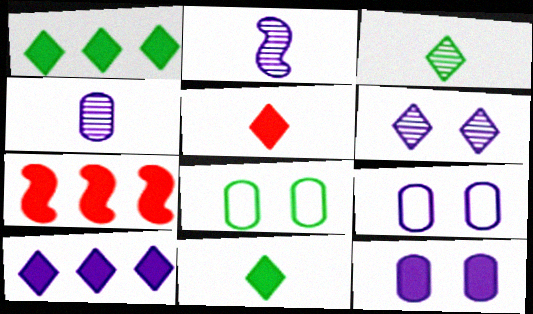[[2, 9, 10], 
[3, 7, 9], 
[7, 11, 12]]